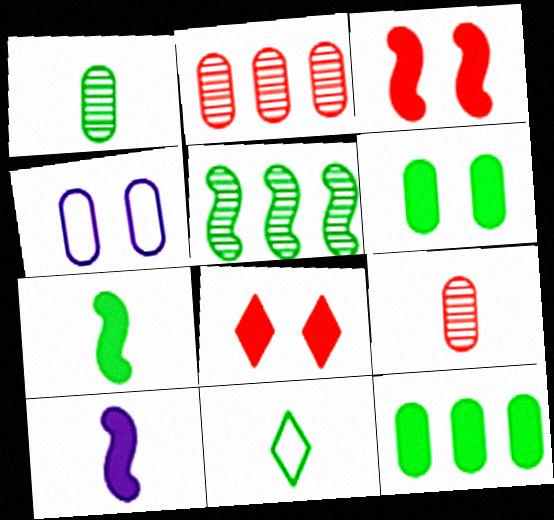[[1, 7, 11], 
[4, 9, 12], 
[5, 6, 11], 
[8, 10, 12], 
[9, 10, 11]]